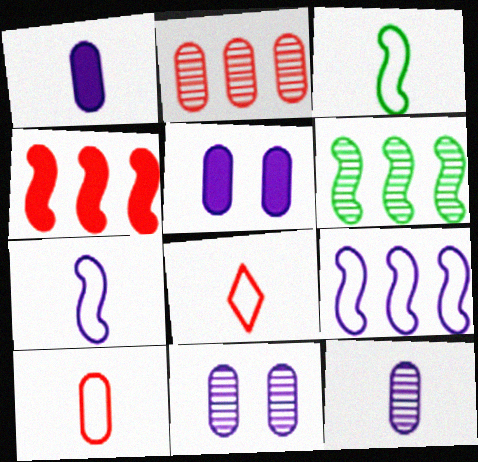[[4, 6, 9], 
[5, 6, 8]]